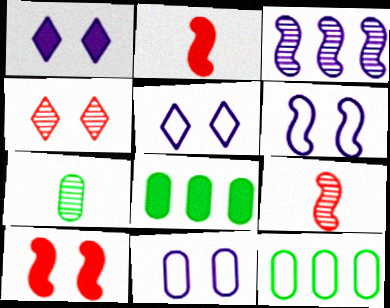[[1, 2, 8], 
[1, 9, 12], 
[3, 4, 7], 
[5, 6, 11], 
[5, 8, 9]]